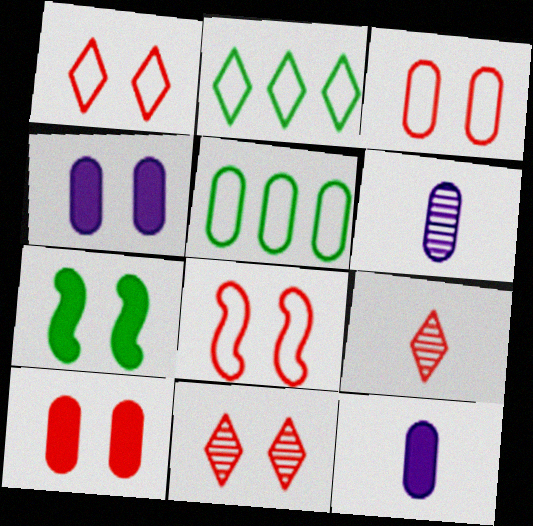[[1, 3, 8], 
[5, 6, 10], 
[8, 10, 11]]